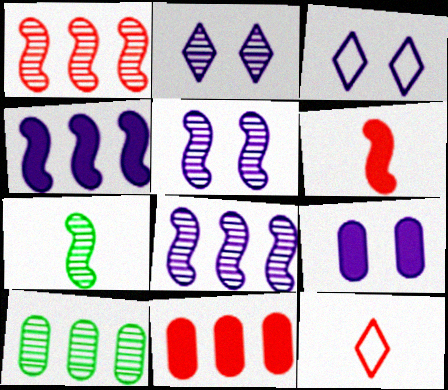[[1, 5, 7], 
[3, 5, 9], 
[3, 6, 10], 
[3, 7, 11]]